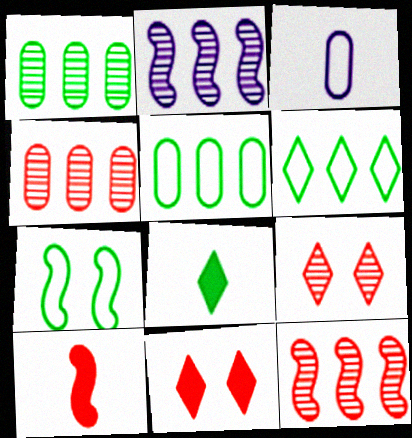[[1, 7, 8], 
[2, 7, 10]]